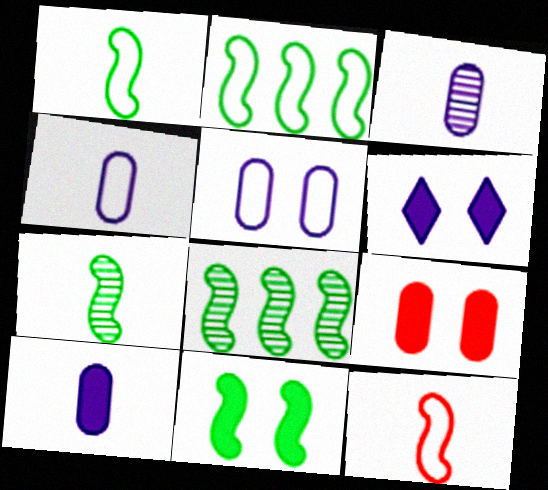[[1, 8, 11], 
[2, 7, 11], 
[3, 4, 10], 
[6, 9, 11]]